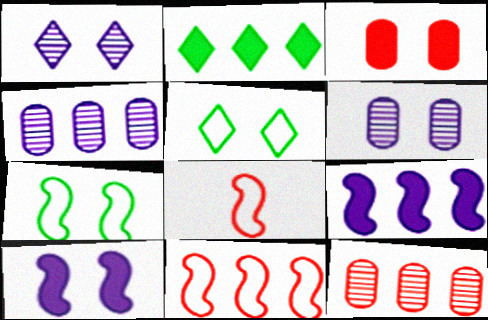[[1, 3, 7], 
[2, 4, 11], 
[2, 6, 8]]